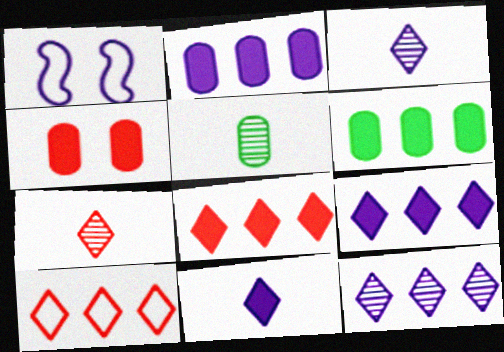[[1, 2, 3], 
[1, 5, 8], 
[1, 6, 7]]